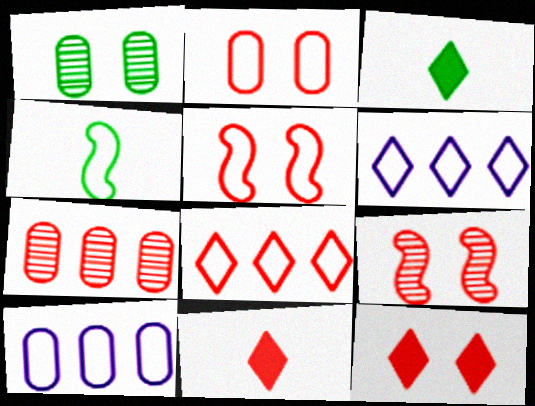[[2, 4, 6], 
[2, 9, 12], 
[3, 9, 10], 
[5, 7, 11]]